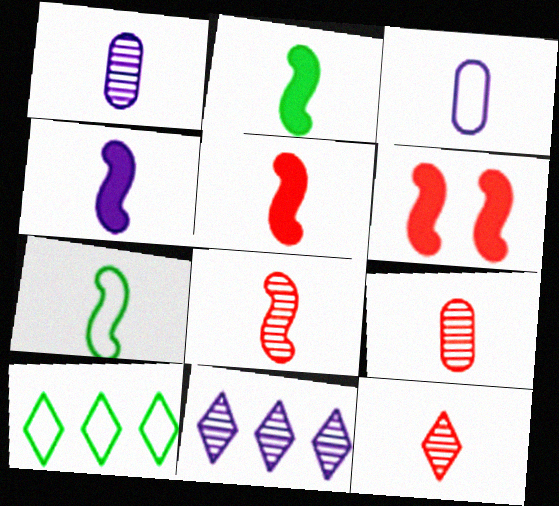[[1, 6, 10], 
[2, 3, 12], 
[2, 4, 5], 
[4, 7, 8], 
[8, 9, 12]]